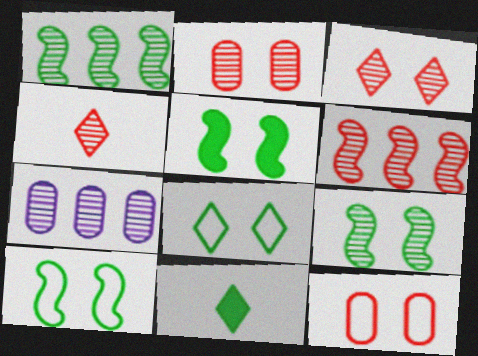[[2, 4, 6], 
[4, 7, 9], 
[5, 9, 10]]